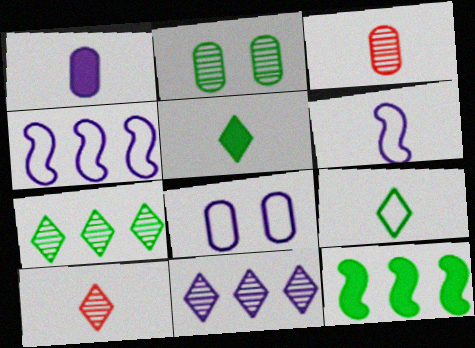[[2, 9, 12], 
[3, 5, 6], 
[8, 10, 12]]